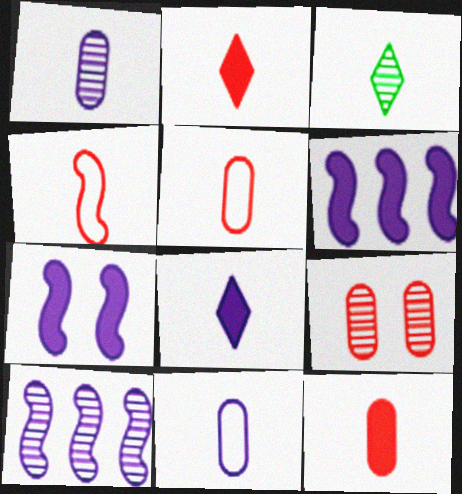[[3, 9, 10]]